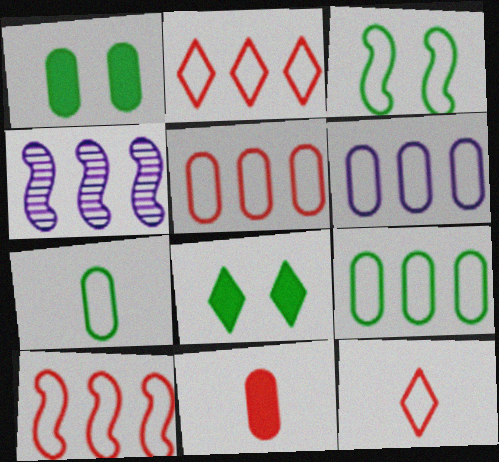[[1, 4, 12], 
[2, 5, 10], 
[3, 6, 12], 
[5, 6, 9]]